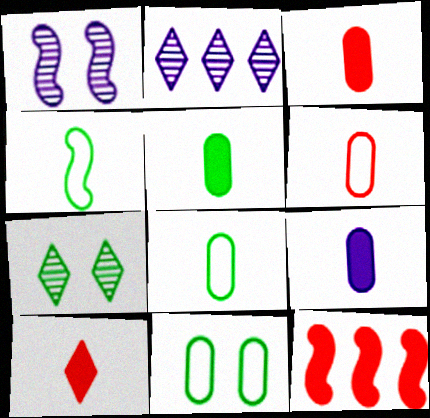[[1, 4, 12], 
[3, 5, 9]]